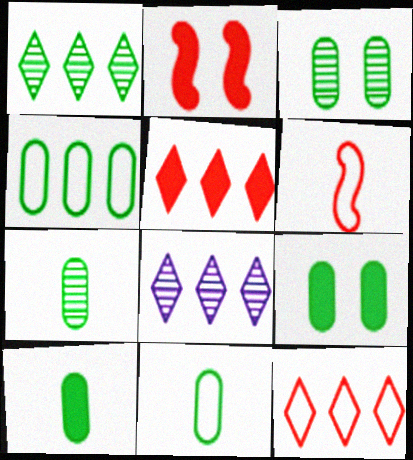[[2, 8, 11], 
[3, 4, 10], 
[4, 7, 9], 
[6, 8, 9], 
[7, 10, 11]]